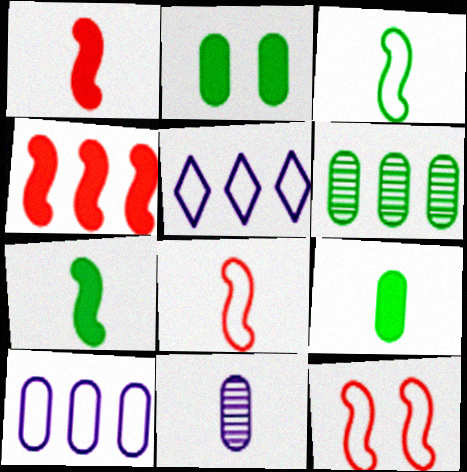[[4, 5, 6]]